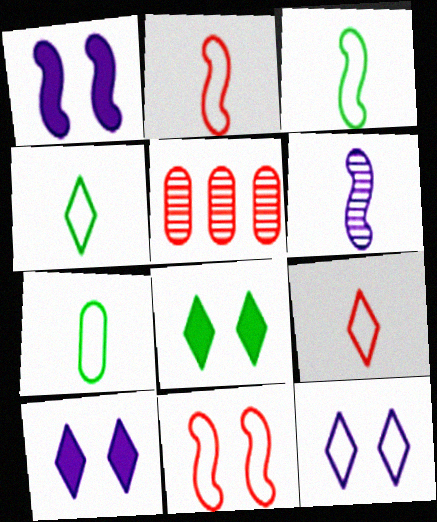[[1, 4, 5], 
[3, 4, 7], 
[3, 5, 10]]